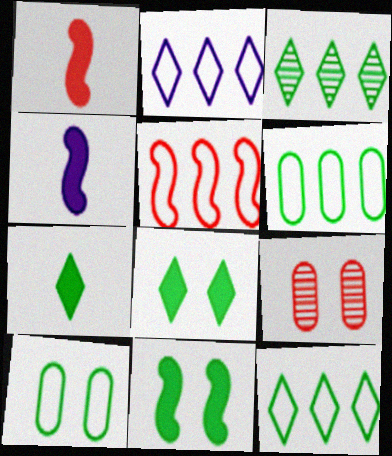[[2, 5, 6], 
[4, 9, 12]]